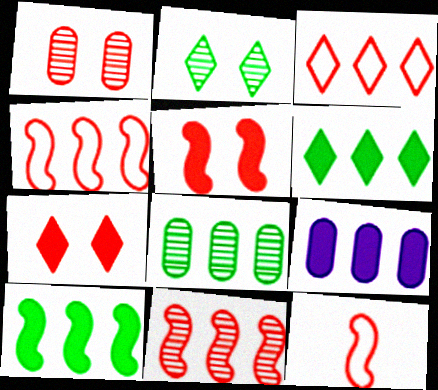[[2, 9, 12], 
[5, 11, 12]]